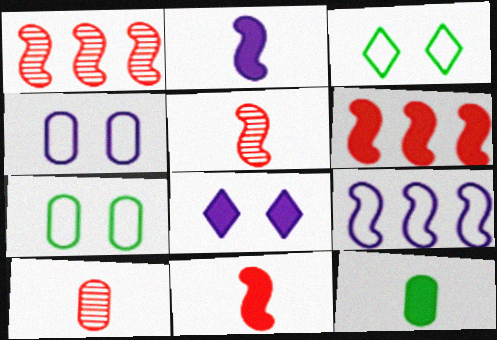[[6, 8, 12]]